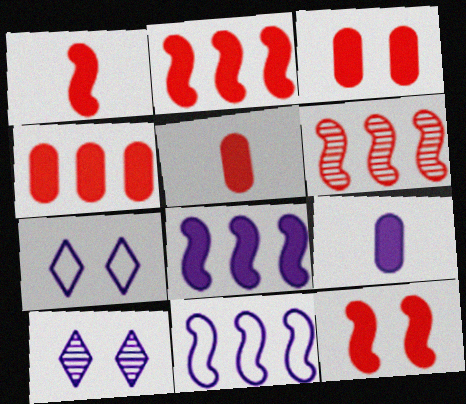[[1, 2, 12], 
[3, 4, 5], 
[9, 10, 11]]